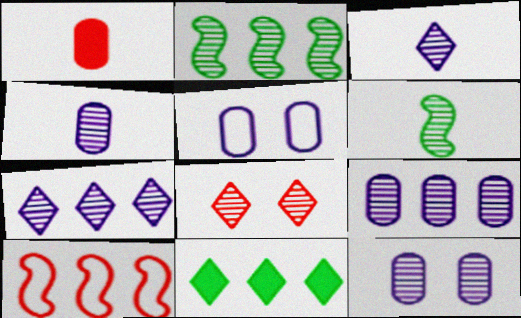[[1, 8, 10], 
[2, 4, 8], 
[4, 9, 12], 
[6, 8, 9], 
[9, 10, 11]]